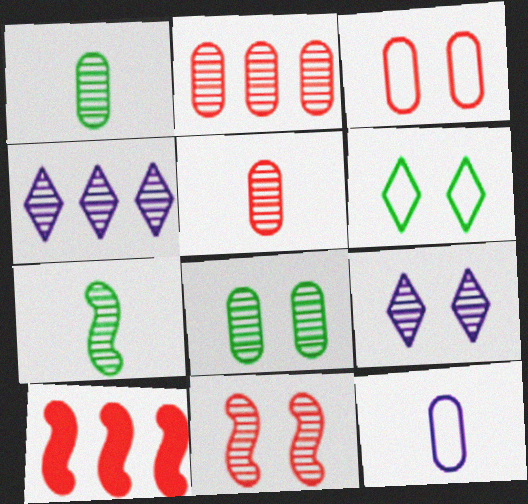[[1, 4, 11], 
[2, 7, 9], 
[8, 9, 11]]